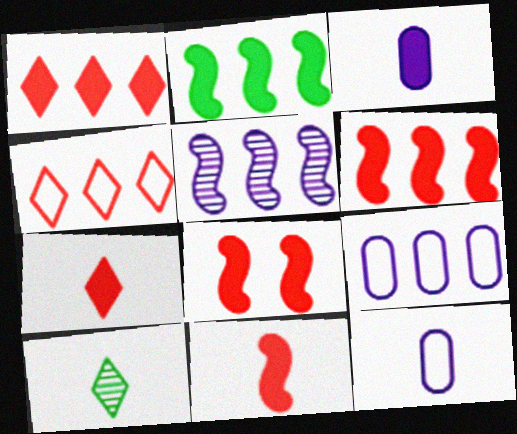[[6, 8, 11], 
[8, 9, 10], 
[10, 11, 12]]